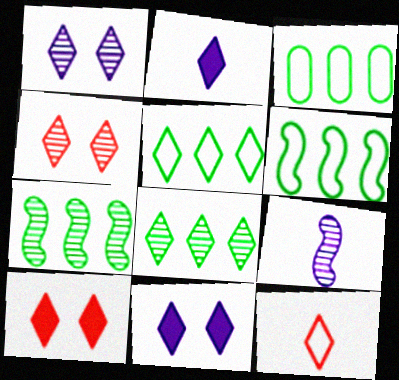[[2, 4, 5], 
[3, 5, 6], 
[3, 9, 10], 
[8, 11, 12]]